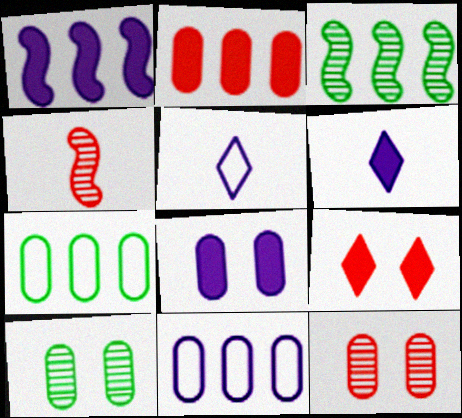[[1, 6, 8]]